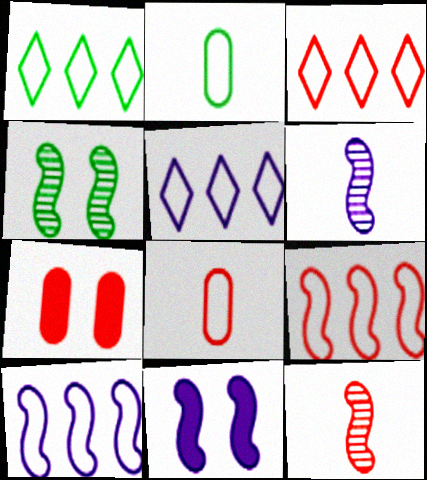[[1, 3, 5], 
[1, 6, 7], 
[3, 7, 12], 
[6, 10, 11]]